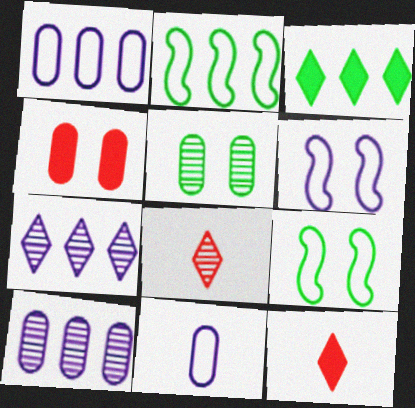[[9, 10, 12]]